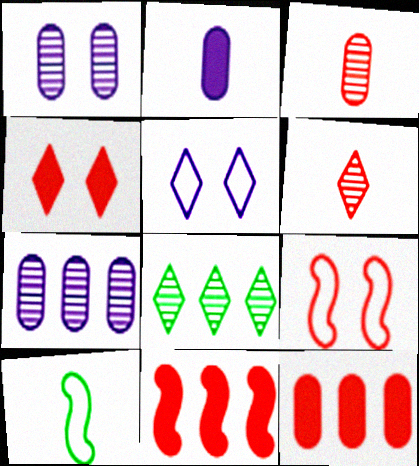[[2, 6, 10], 
[2, 8, 9], 
[4, 7, 10], 
[6, 9, 12]]